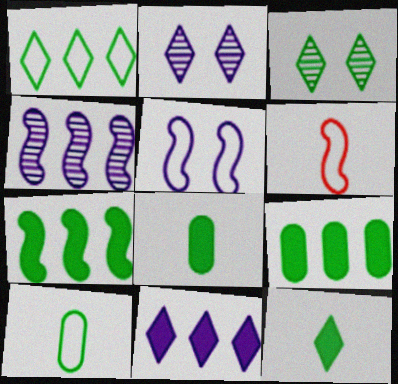[[1, 3, 12], 
[2, 6, 9], 
[3, 7, 10]]